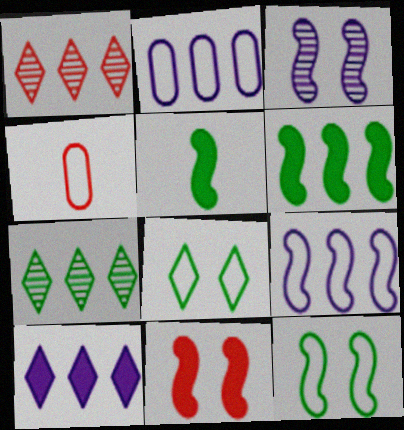[[1, 2, 6], 
[1, 4, 11], 
[3, 11, 12], 
[4, 8, 9]]